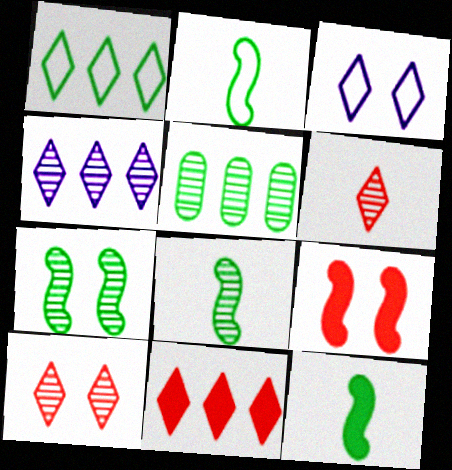[[1, 4, 11], 
[2, 8, 12]]